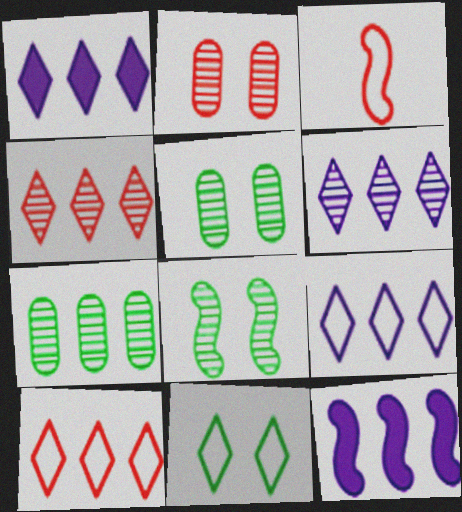[[1, 3, 5], 
[1, 6, 9], 
[3, 8, 12], 
[7, 10, 12]]